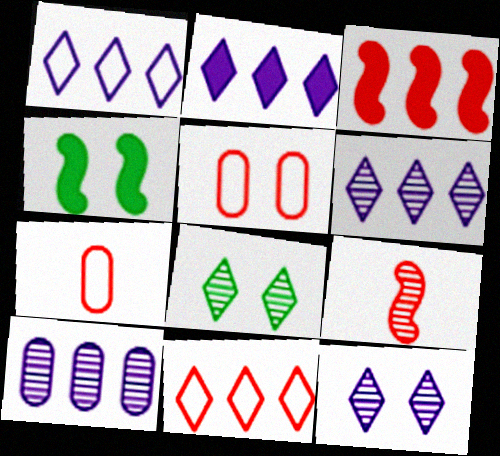[[1, 2, 6], 
[4, 5, 12], 
[4, 6, 7], 
[8, 9, 10]]